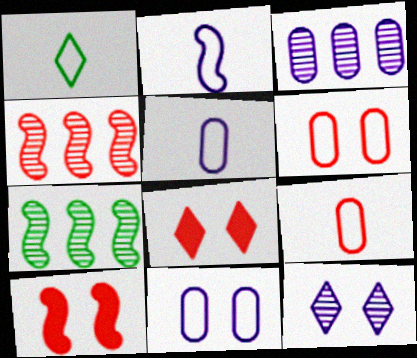[[1, 2, 9], 
[1, 3, 10], 
[2, 7, 10], 
[4, 8, 9], 
[5, 7, 8]]